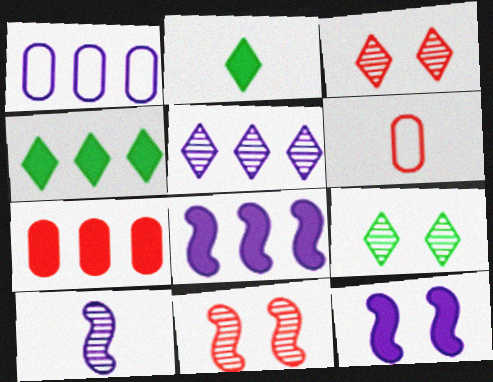[[1, 2, 11], 
[1, 5, 8], 
[2, 6, 10], 
[2, 7, 12], 
[4, 7, 8], 
[6, 8, 9]]